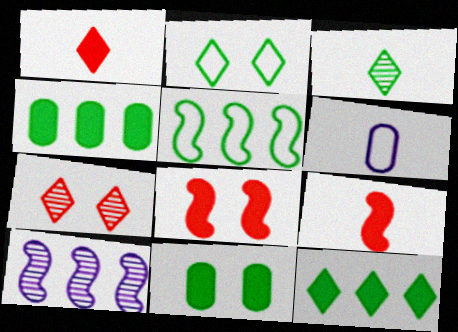[[2, 3, 12], 
[3, 5, 11], 
[3, 6, 9]]